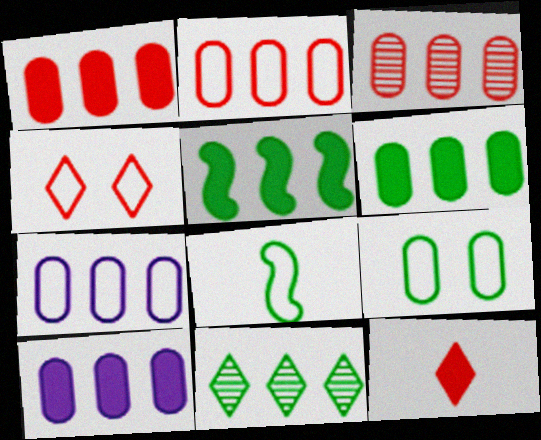[[1, 2, 3], 
[1, 6, 10], 
[3, 6, 7], 
[4, 7, 8]]